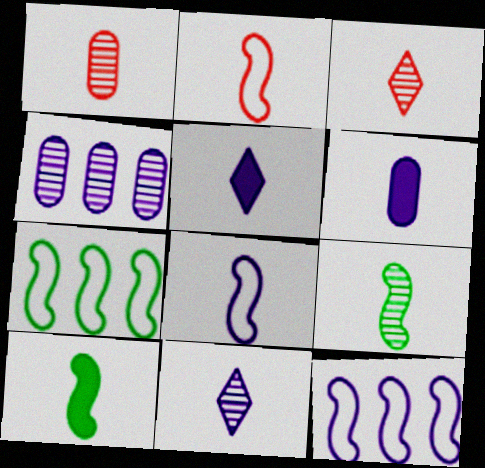[[1, 9, 11], 
[6, 8, 11]]